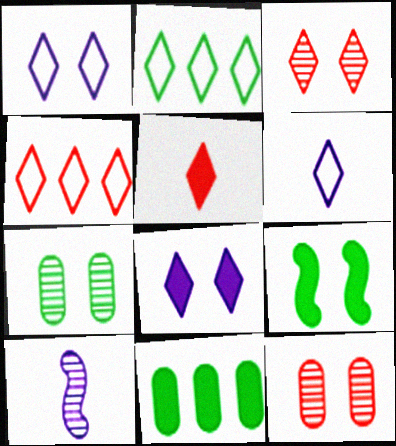[[1, 9, 12], 
[3, 4, 5]]